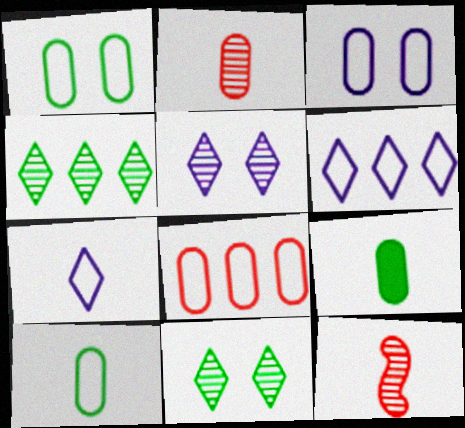[[3, 8, 10], 
[7, 9, 12]]